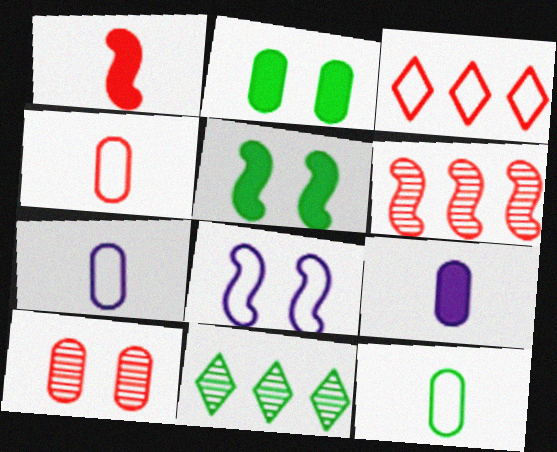[[1, 3, 10], 
[3, 8, 12], 
[4, 7, 12], 
[5, 11, 12]]